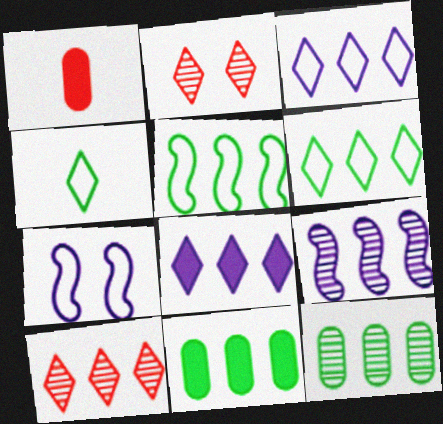[[2, 4, 8], 
[6, 8, 10], 
[9, 10, 12]]